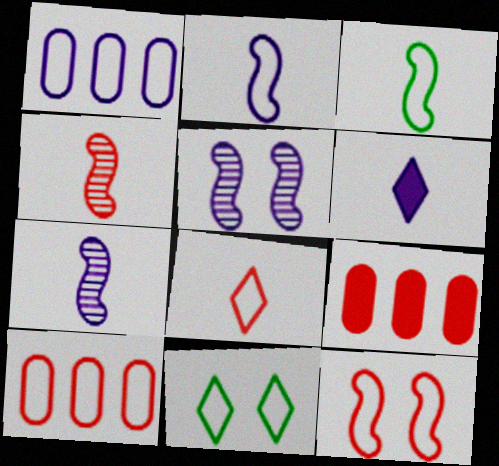[[1, 5, 6], 
[2, 10, 11], 
[7, 9, 11], 
[8, 10, 12]]